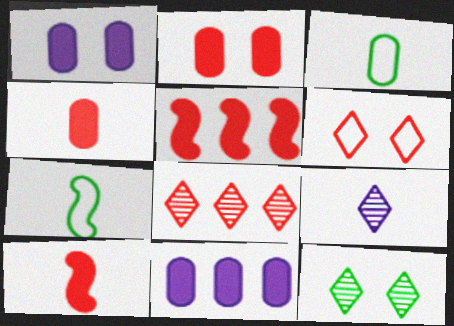[[1, 7, 8], 
[3, 9, 10], 
[4, 7, 9], 
[8, 9, 12]]